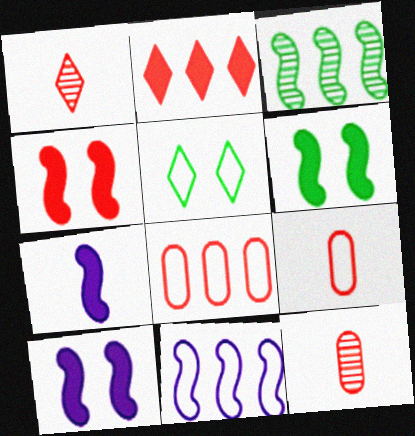[[1, 4, 8], 
[4, 6, 10], 
[5, 9, 11]]